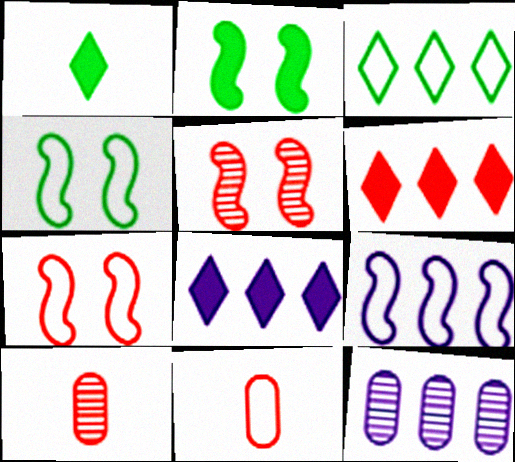[[1, 7, 12], 
[4, 8, 10], 
[5, 6, 11], 
[6, 7, 10], 
[8, 9, 12]]